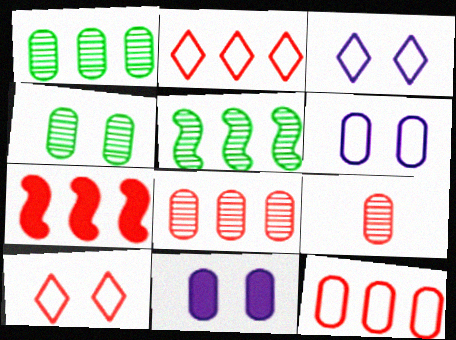[[2, 7, 8], 
[7, 9, 10]]